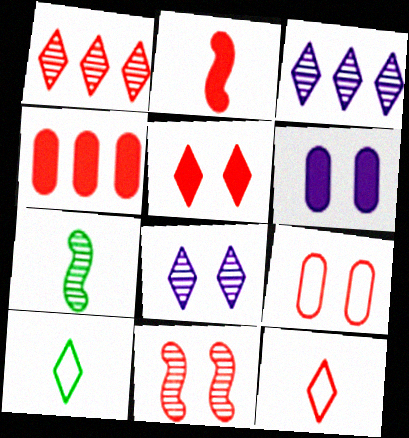[[1, 2, 9], 
[1, 5, 12], 
[2, 4, 5], 
[3, 5, 10], 
[4, 11, 12], 
[5, 9, 11]]